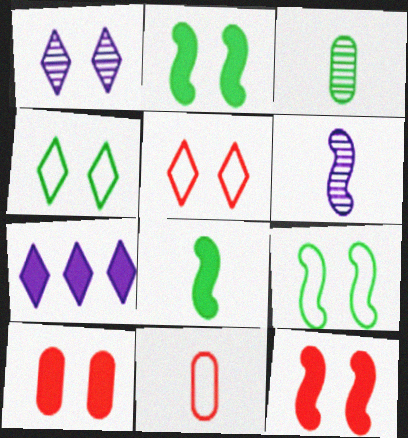[[1, 9, 10], 
[7, 8, 10]]